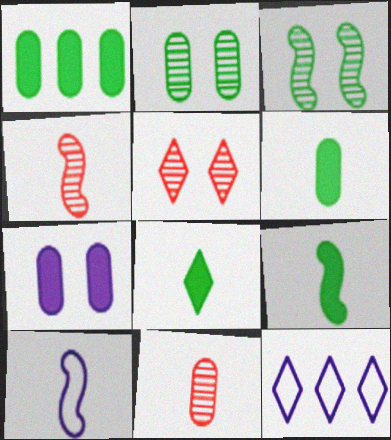[[1, 5, 10], 
[4, 9, 10], 
[5, 8, 12], 
[6, 8, 9], 
[8, 10, 11]]